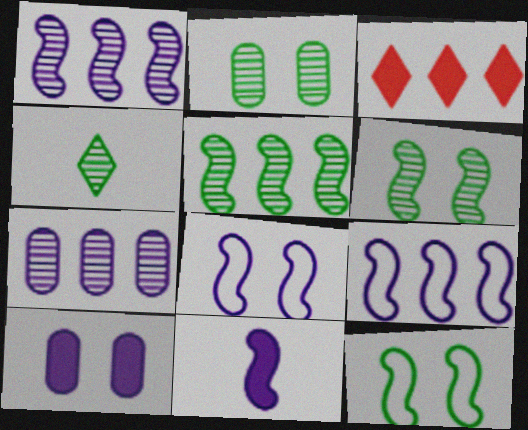[[1, 8, 11], 
[2, 4, 5]]